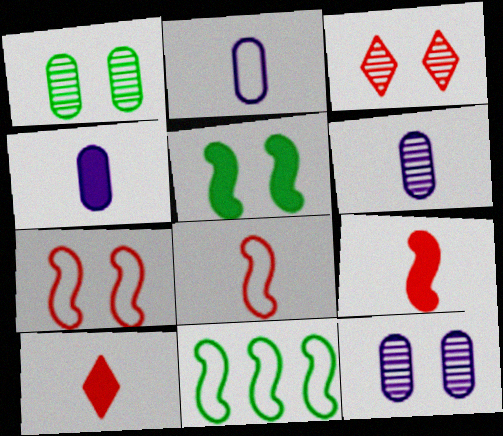[[2, 4, 6], 
[3, 4, 11], 
[10, 11, 12]]